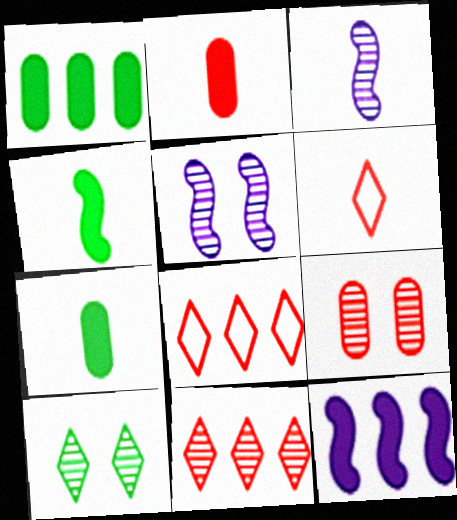[[1, 5, 6], 
[3, 6, 7], 
[5, 7, 8], 
[5, 9, 10]]